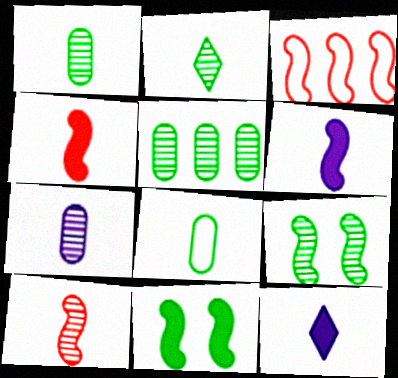[[2, 5, 9], 
[2, 7, 10], 
[3, 6, 9], 
[8, 10, 12]]